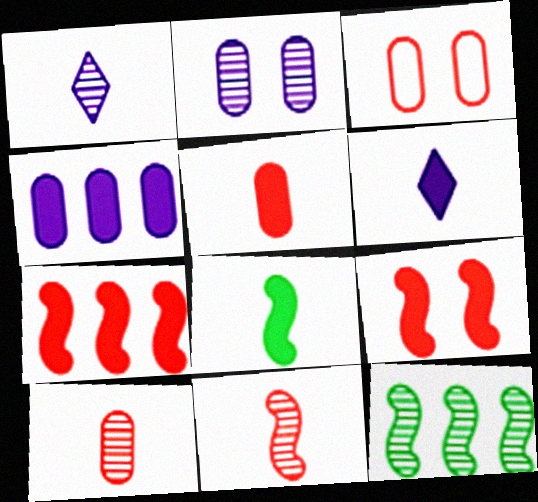[[3, 6, 12], 
[5, 6, 8]]